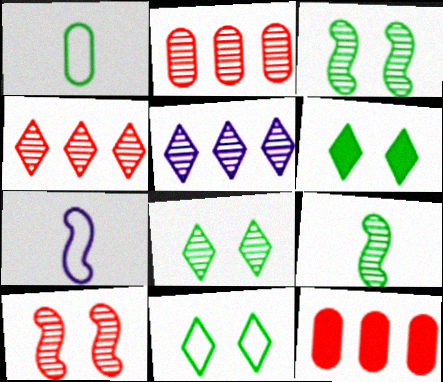[[2, 6, 7], 
[6, 8, 11], 
[7, 8, 12]]